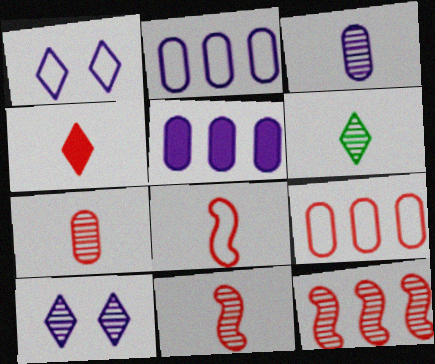[[3, 6, 11], 
[4, 7, 8]]